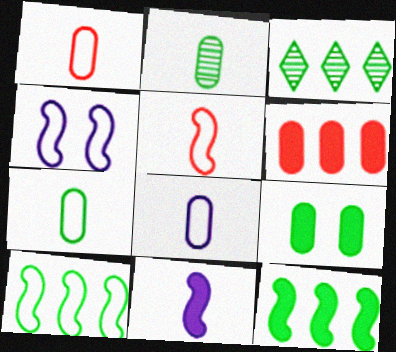[[1, 7, 8], 
[4, 5, 10]]